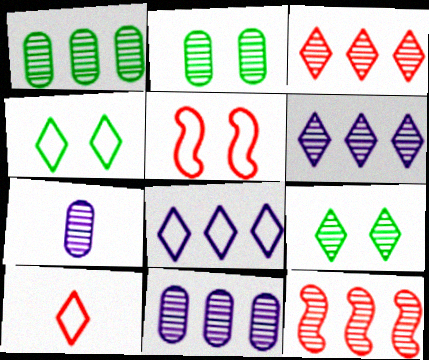[[1, 6, 12], 
[4, 8, 10], 
[7, 9, 12]]